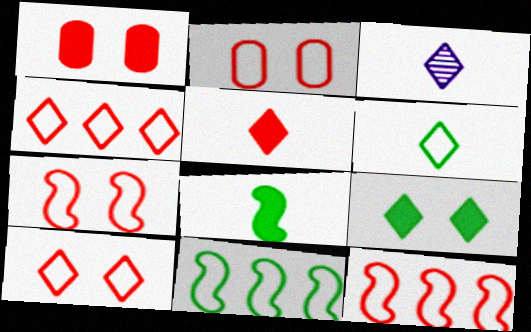[[1, 3, 11], 
[2, 7, 10], 
[3, 4, 9], 
[3, 5, 6]]